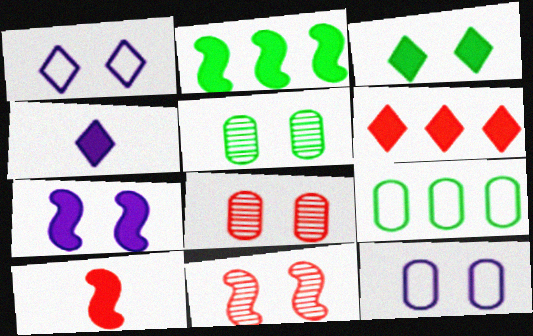[[2, 7, 10], 
[3, 4, 6], 
[3, 11, 12], 
[4, 9, 11]]